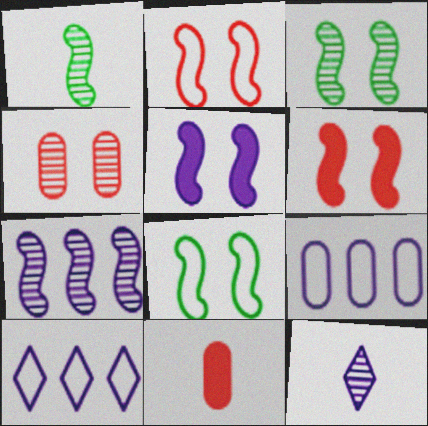[[2, 3, 5], 
[3, 10, 11], 
[5, 9, 12]]